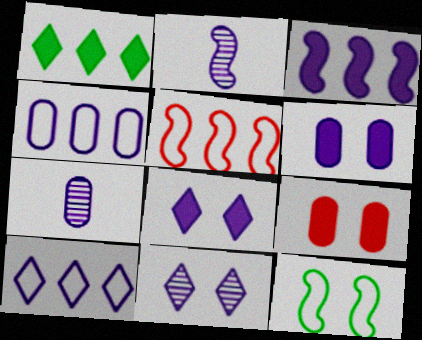[[2, 4, 8], 
[2, 6, 10], 
[4, 6, 7], 
[9, 11, 12]]